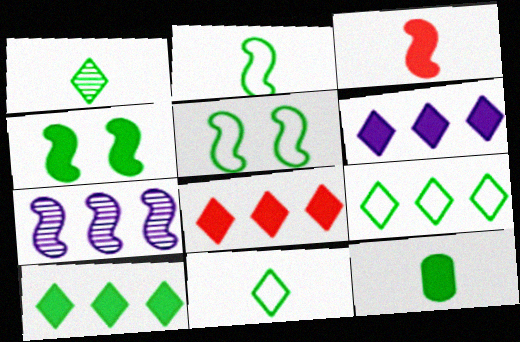[[1, 2, 12], 
[3, 5, 7], 
[4, 10, 12], 
[6, 8, 10]]